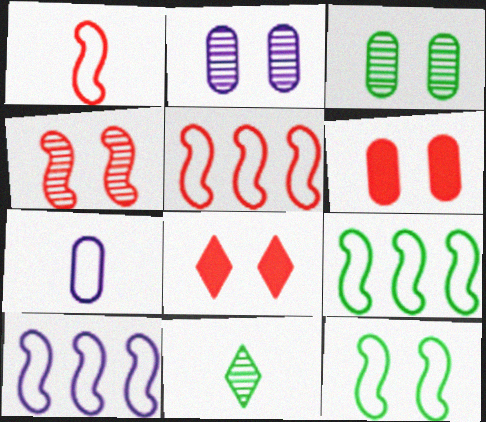[[1, 10, 12], 
[2, 8, 12], 
[5, 9, 10], 
[6, 10, 11]]